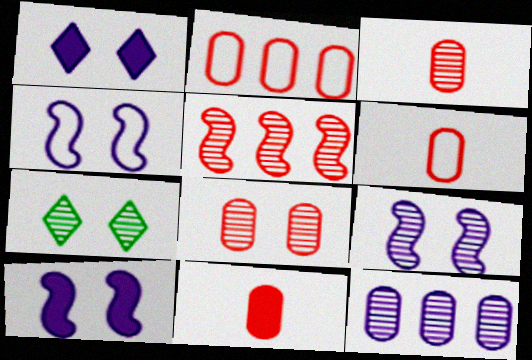[[2, 8, 11], 
[3, 6, 11], 
[4, 9, 10], 
[7, 8, 9]]